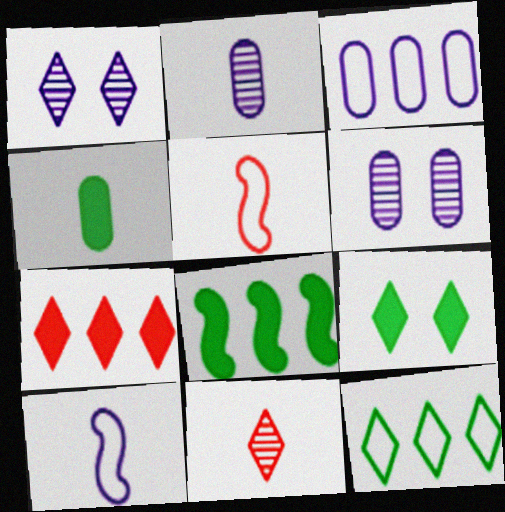[[4, 8, 9], 
[4, 10, 11]]